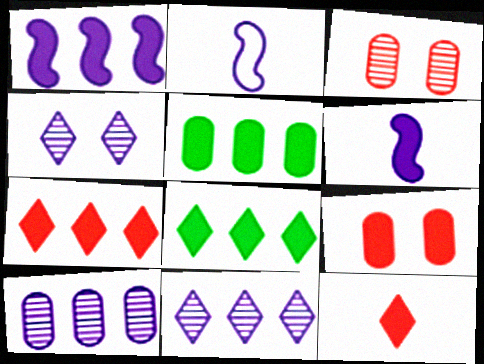[[1, 5, 7], 
[2, 3, 8], 
[6, 8, 9]]